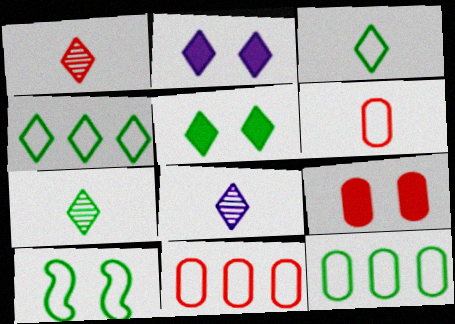[[1, 2, 4], 
[1, 7, 8], 
[3, 10, 12], 
[4, 5, 7]]